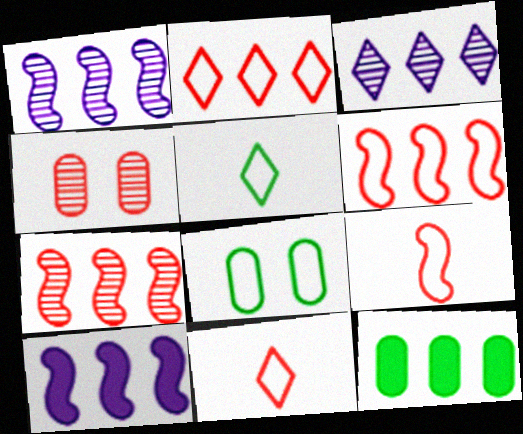[[1, 2, 12], 
[3, 6, 12], 
[4, 5, 10]]